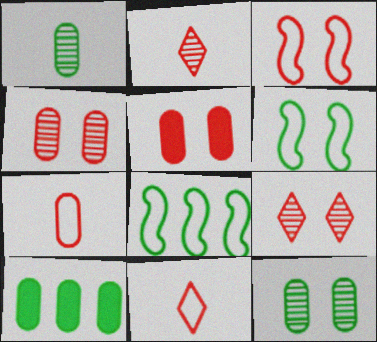[[3, 5, 9]]